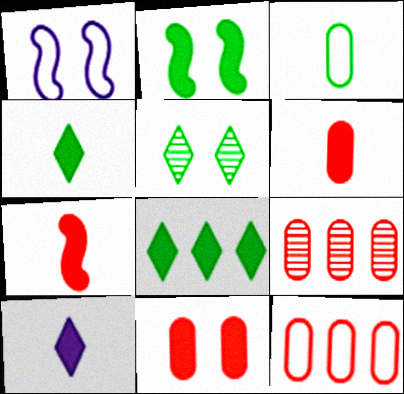[[1, 4, 9], 
[1, 5, 11]]